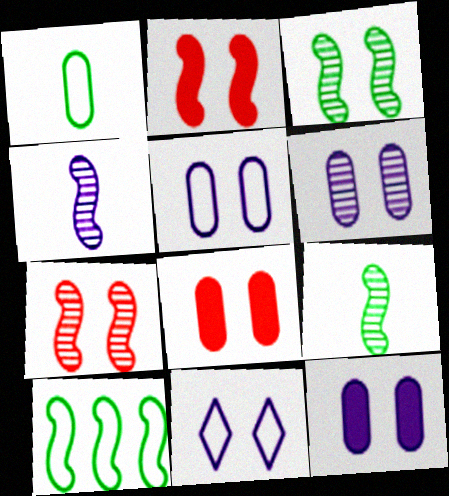[[2, 4, 10], 
[3, 8, 11], 
[5, 6, 12]]